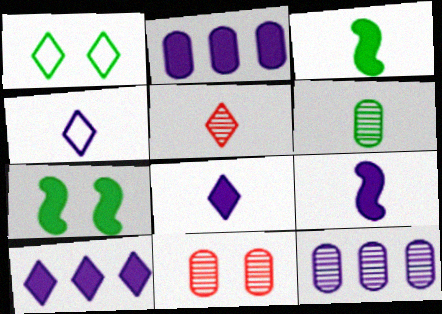[[1, 5, 10], 
[6, 11, 12]]